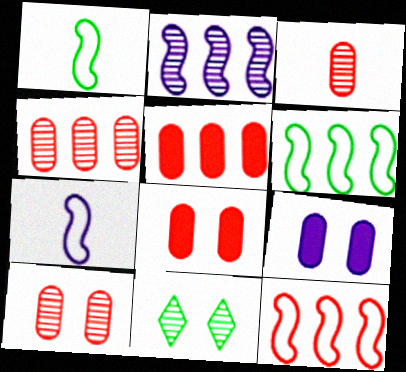[[2, 3, 11], 
[3, 4, 10], 
[5, 7, 11]]